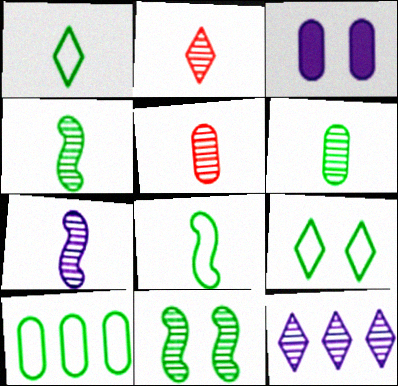[[2, 6, 7], 
[3, 5, 10], 
[5, 11, 12], 
[8, 9, 10]]